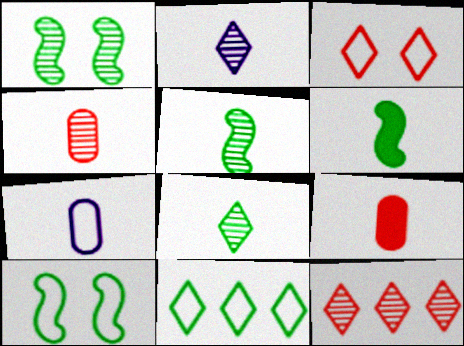[[2, 4, 5]]